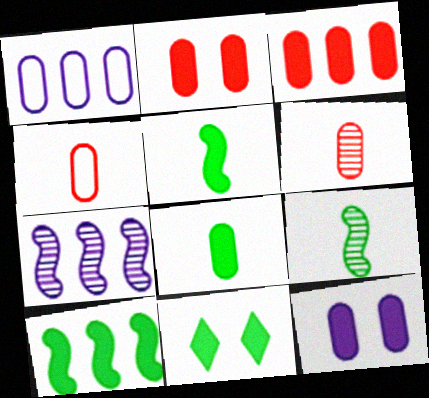[[3, 8, 12], 
[4, 7, 11], 
[8, 10, 11]]